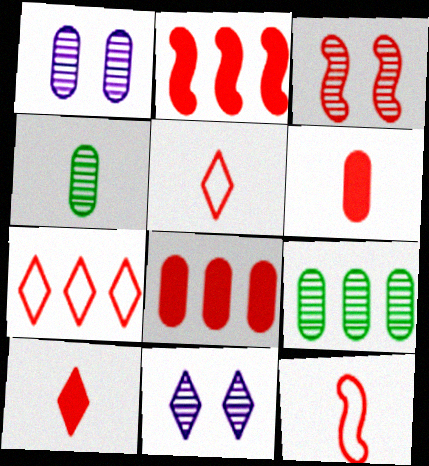[[2, 3, 12], 
[3, 5, 8], 
[3, 6, 7]]